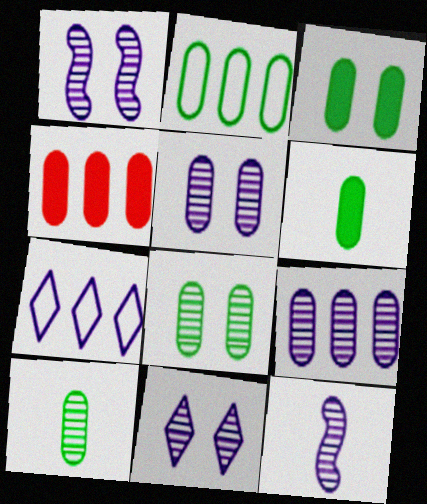[[1, 5, 11], 
[2, 3, 10], 
[2, 4, 9], 
[2, 6, 8], 
[9, 11, 12]]